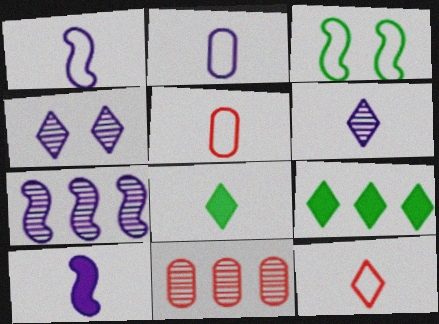[[2, 6, 10], 
[4, 9, 12], 
[6, 8, 12]]